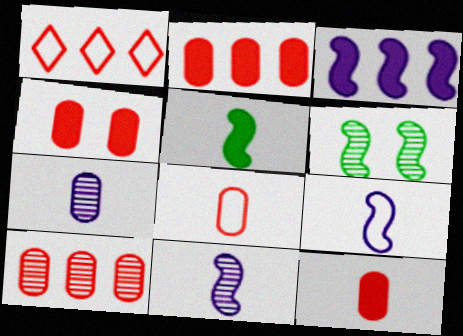[[2, 4, 12], 
[4, 8, 10]]